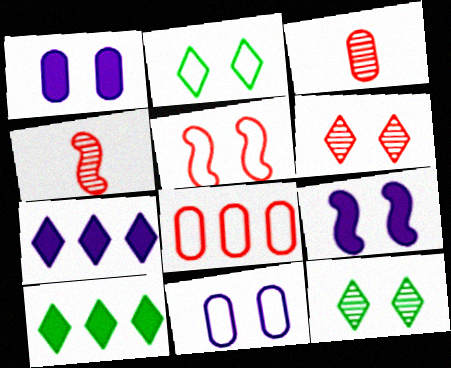[[1, 5, 12], 
[2, 5, 11], 
[4, 10, 11]]